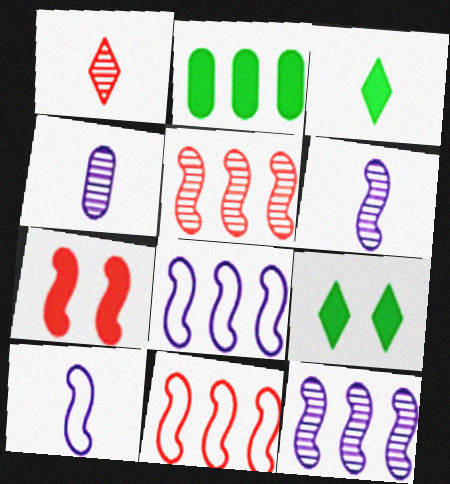[[4, 9, 11]]